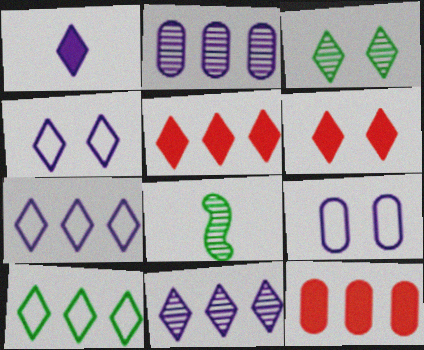[[1, 4, 11], 
[3, 4, 6], 
[4, 8, 12], 
[5, 8, 9], 
[5, 10, 11]]